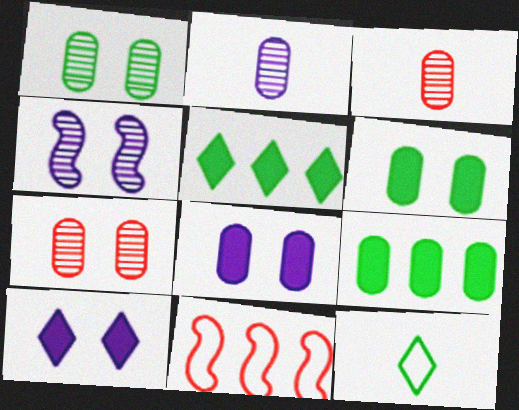[]